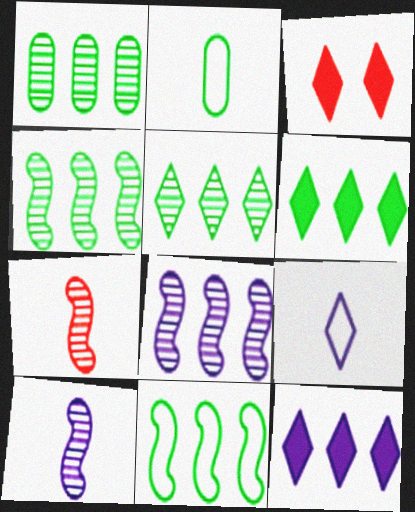[[1, 4, 5], 
[1, 6, 11], 
[2, 3, 8], 
[3, 5, 9]]